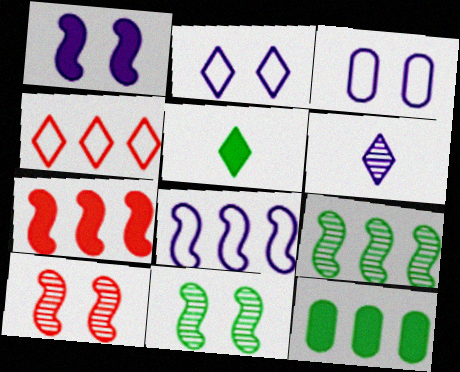[[7, 8, 9]]